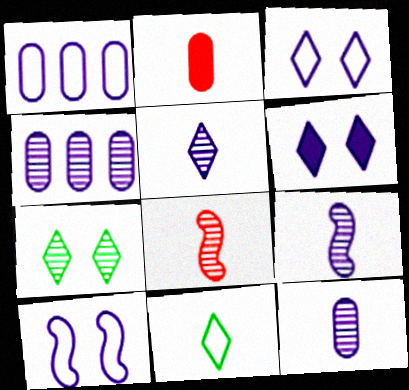[[1, 6, 9], 
[2, 9, 11], 
[4, 7, 8], 
[5, 9, 12]]